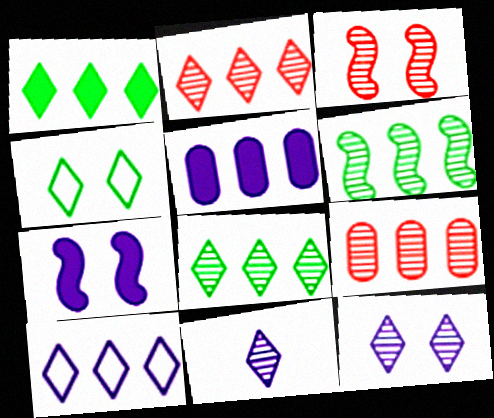[[1, 2, 10]]